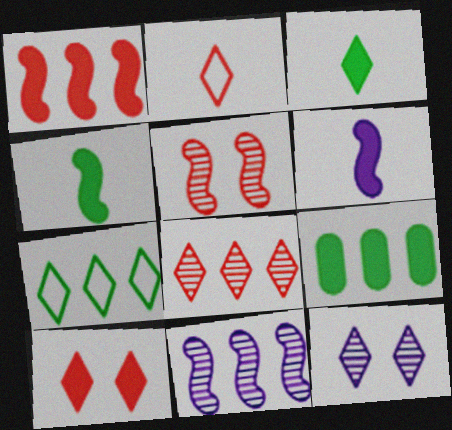[[2, 8, 10], 
[6, 9, 10]]